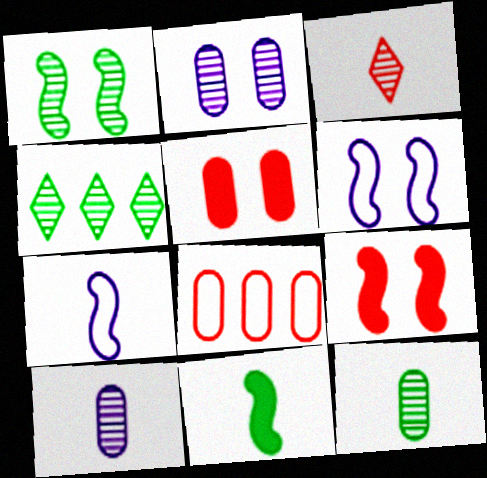[[1, 4, 12], 
[1, 6, 9], 
[3, 8, 9], 
[4, 5, 7]]